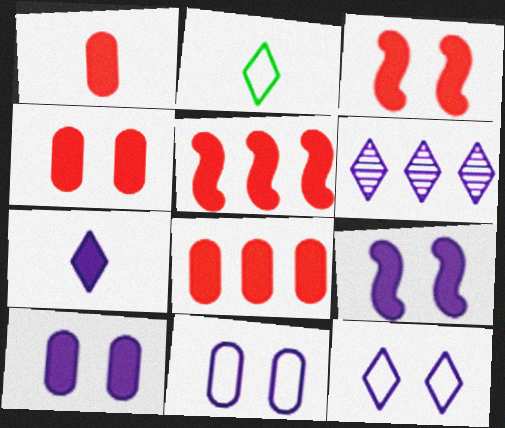[[1, 4, 8], 
[6, 7, 12]]